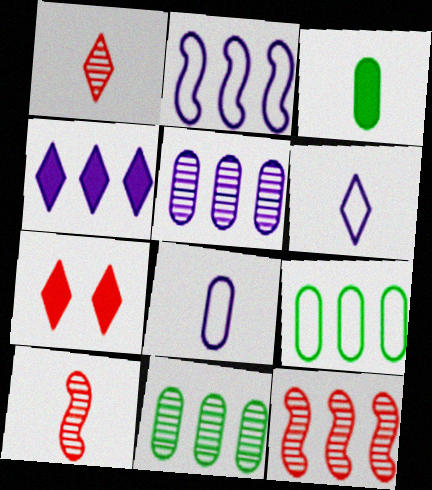[[2, 4, 5], 
[3, 6, 10], 
[4, 9, 12]]